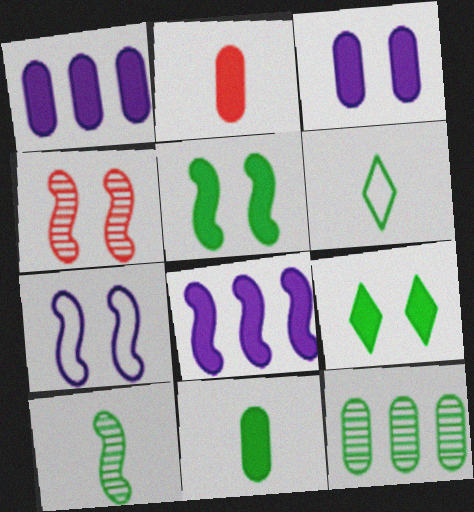[[1, 4, 6], 
[2, 8, 9], 
[4, 5, 7], 
[5, 6, 12], 
[6, 10, 11]]